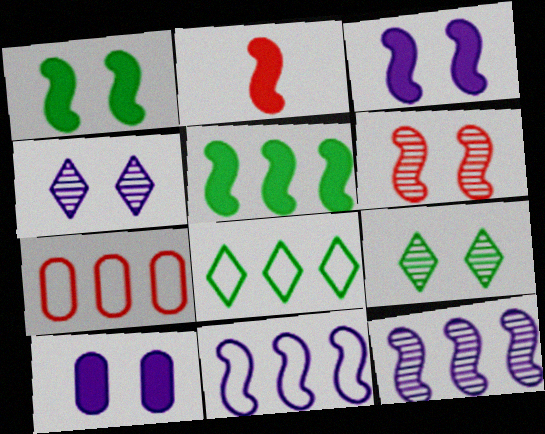[[2, 3, 5], 
[7, 8, 11]]